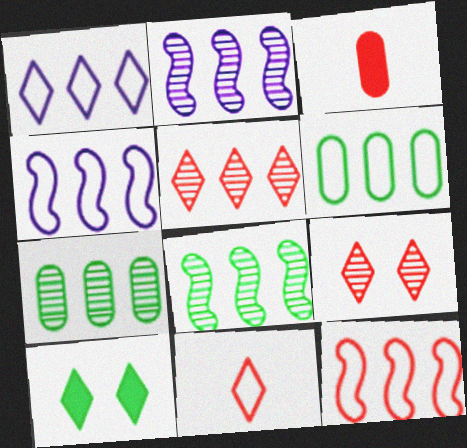[[1, 6, 12], 
[2, 5, 7], 
[3, 9, 12]]